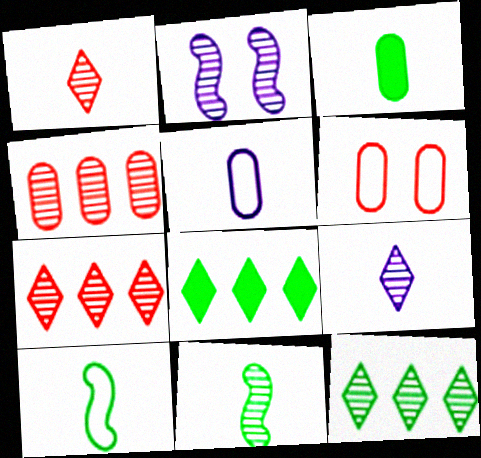[]